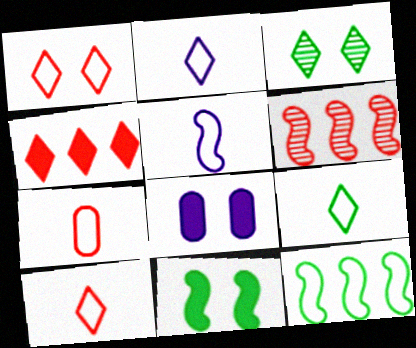[[2, 3, 4], 
[2, 9, 10], 
[5, 6, 11], 
[5, 7, 9], 
[6, 8, 9]]